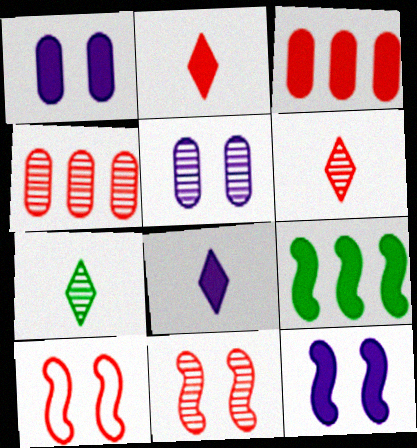[[1, 2, 9], 
[2, 4, 10], 
[3, 6, 10], 
[4, 6, 11]]